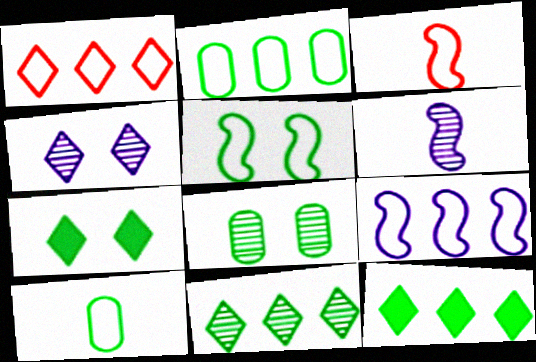[[1, 2, 9], 
[3, 5, 9], 
[5, 7, 8]]